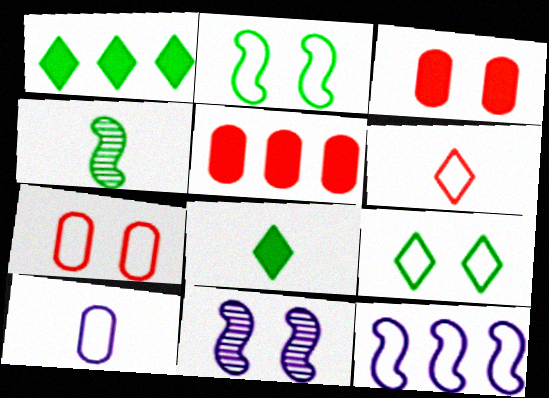[[3, 9, 11]]